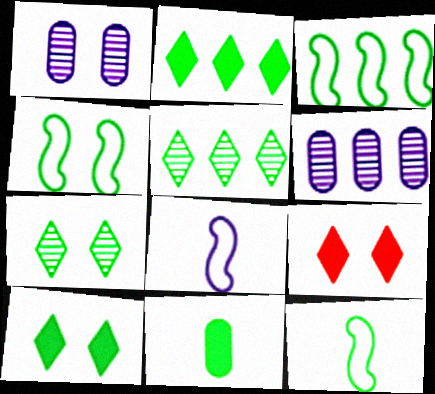[[1, 4, 9], 
[3, 4, 12], 
[3, 7, 11], 
[4, 5, 11], 
[6, 9, 12]]